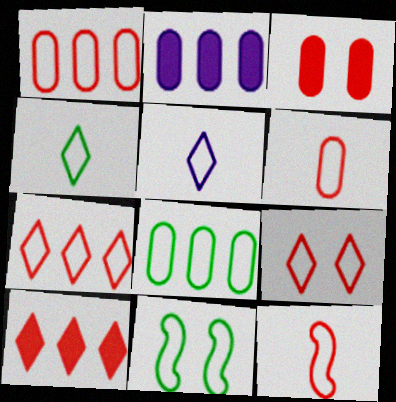[[1, 5, 11], 
[1, 9, 12], 
[4, 8, 11]]